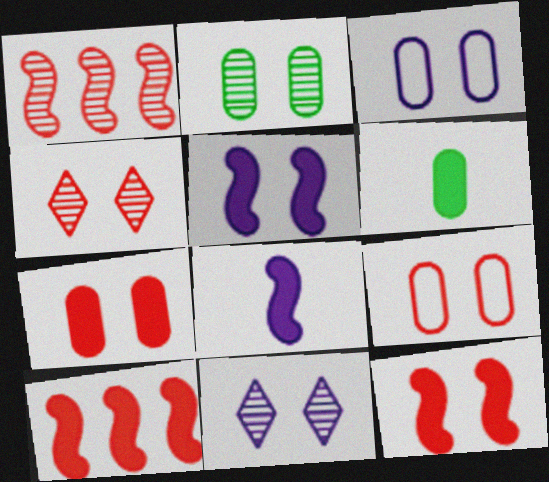[[2, 3, 7], 
[3, 5, 11], 
[4, 9, 12]]